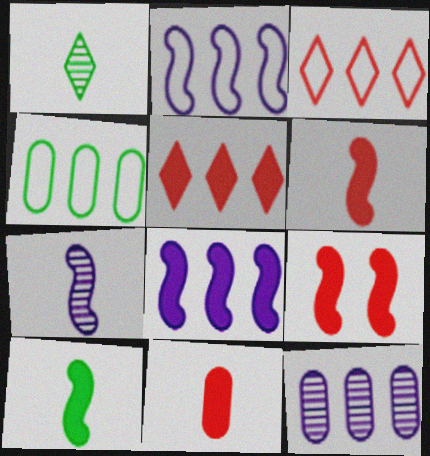[[2, 3, 4], 
[5, 9, 11], 
[8, 9, 10]]